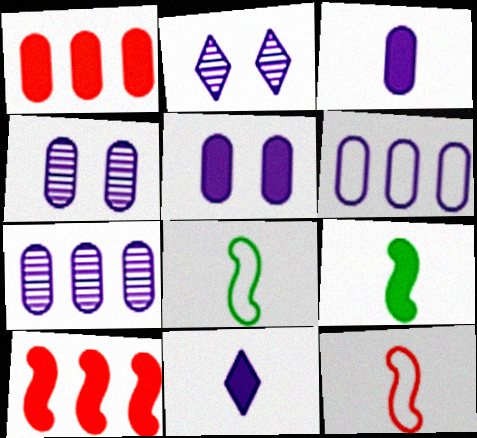[[1, 2, 8], 
[3, 4, 6]]